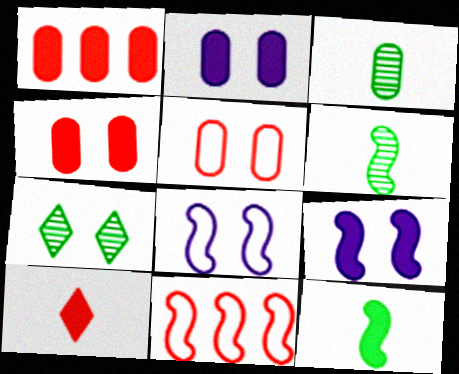[[4, 7, 8], 
[5, 7, 9], 
[6, 9, 11]]